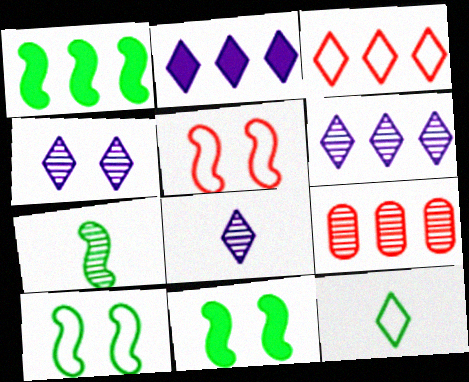[[1, 7, 10], 
[4, 6, 8], 
[4, 7, 9]]